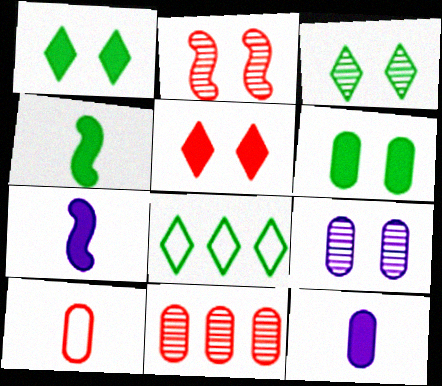[[2, 3, 9], 
[2, 8, 12]]